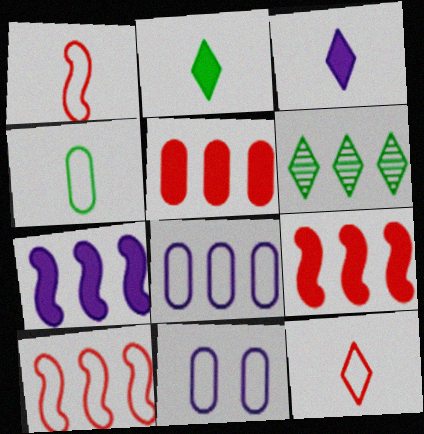[[6, 8, 9]]